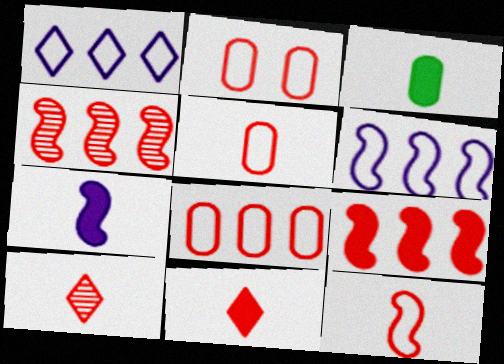[[2, 4, 11], 
[2, 5, 8], 
[2, 9, 10], 
[3, 7, 11]]